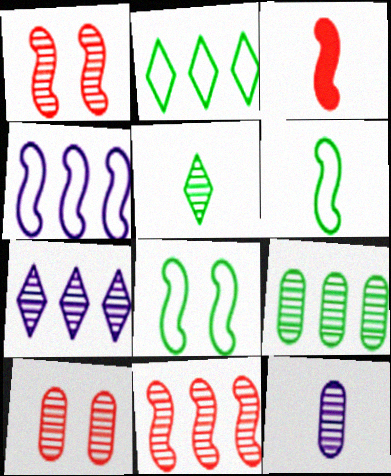[[7, 9, 11], 
[9, 10, 12]]